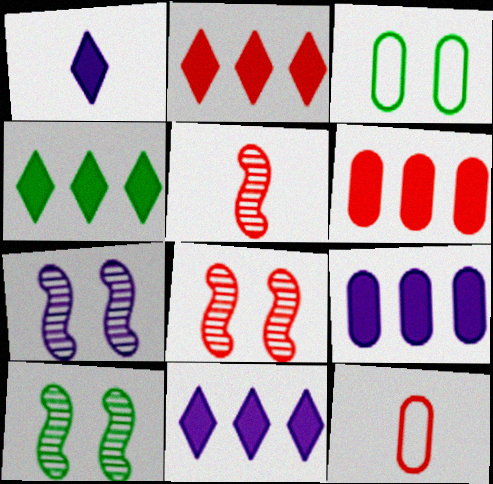[[2, 4, 11], 
[2, 8, 12], 
[3, 5, 11], 
[4, 7, 12], 
[7, 8, 10], 
[10, 11, 12]]